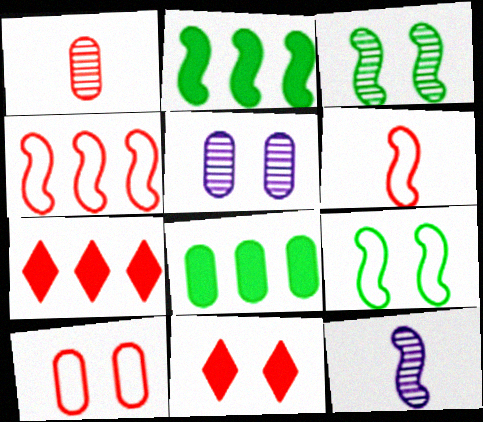[[1, 4, 11], 
[5, 9, 11]]